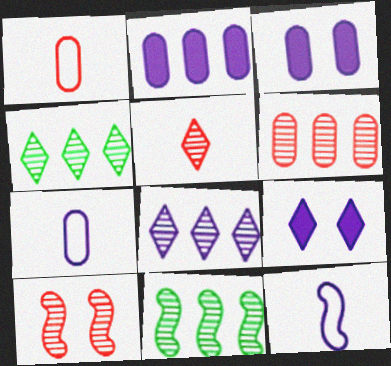[[1, 9, 11], 
[3, 8, 12], 
[5, 6, 10], 
[6, 8, 11]]